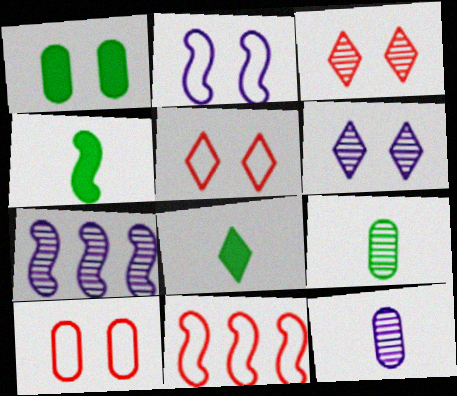[[1, 2, 3], 
[3, 7, 9], 
[6, 7, 12], 
[7, 8, 10]]